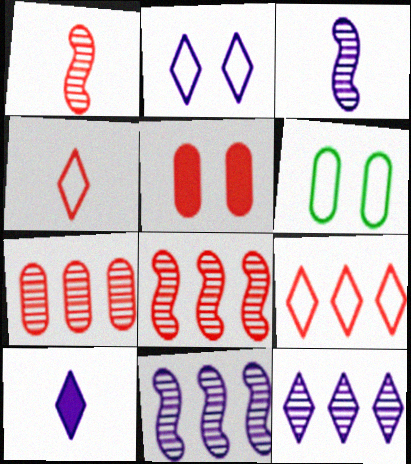[[1, 5, 9], 
[2, 10, 12], 
[4, 5, 8], 
[6, 8, 10]]